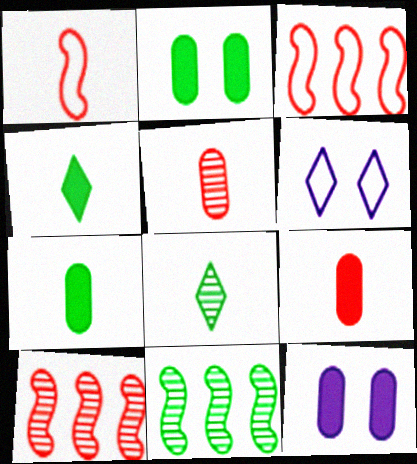[[3, 8, 12], 
[6, 7, 10], 
[6, 9, 11]]